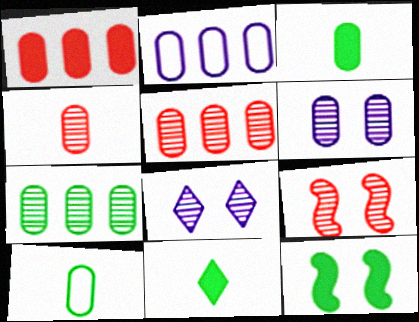[[1, 2, 7], 
[1, 6, 10], 
[2, 9, 11], 
[4, 6, 7]]